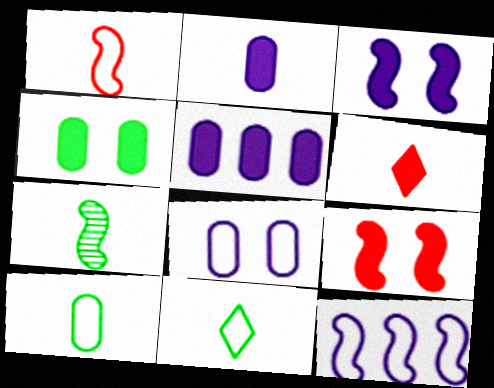[[7, 9, 12]]